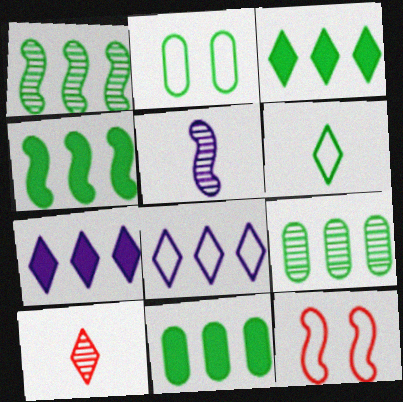[[3, 4, 11], 
[4, 5, 12]]